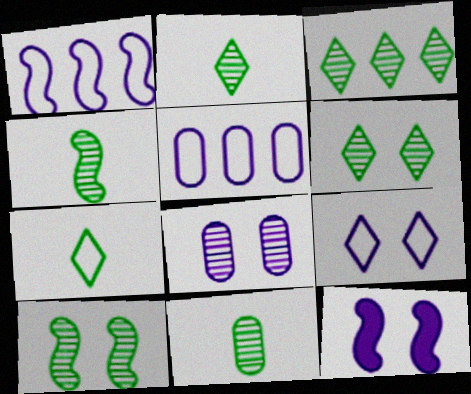[[2, 3, 6], 
[2, 4, 11], 
[3, 10, 11], 
[8, 9, 12]]